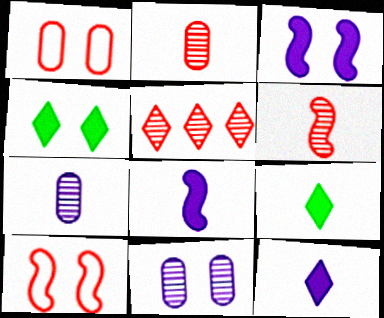[[4, 10, 11]]